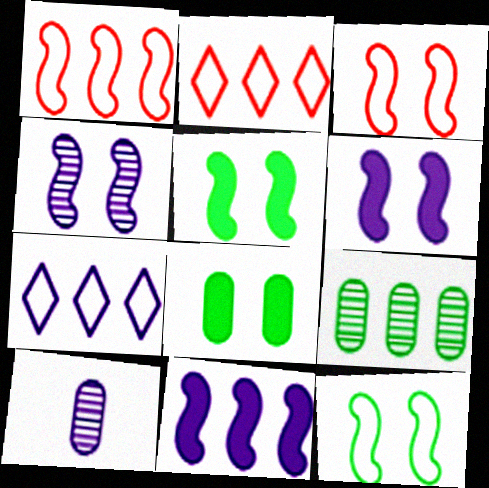[[2, 5, 10], 
[2, 9, 11], 
[3, 4, 5], 
[6, 7, 10]]